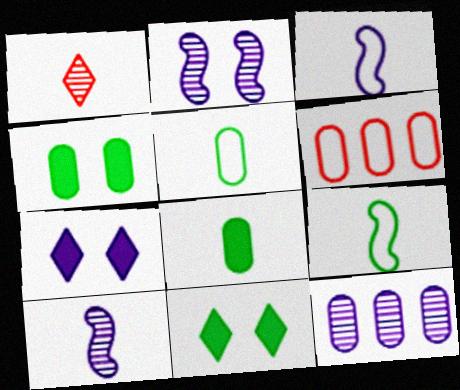[[1, 3, 8], 
[3, 7, 12], 
[6, 10, 11]]